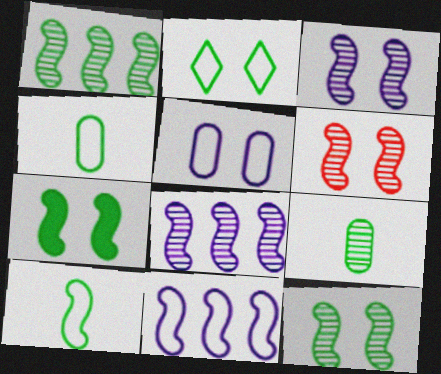[[1, 7, 10], 
[3, 6, 12]]